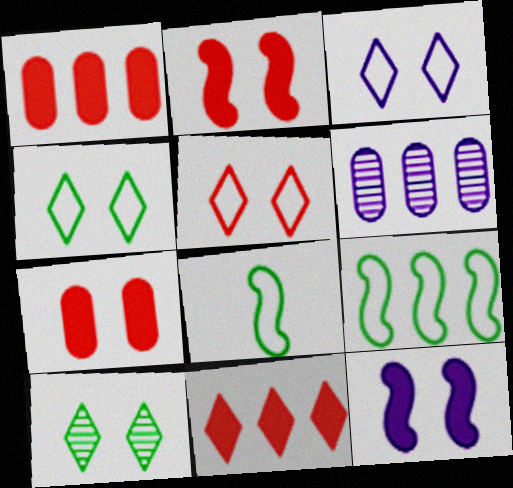[[3, 4, 5], 
[6, 9, 11]]